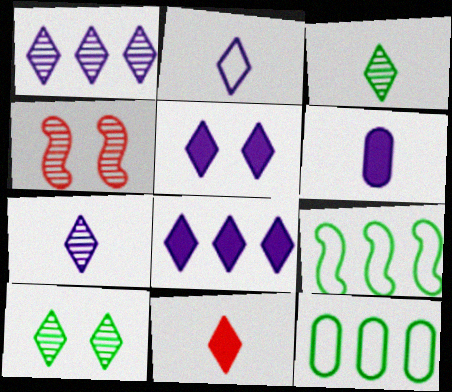[[1, 2, 5], 
[2, 3, 11]]